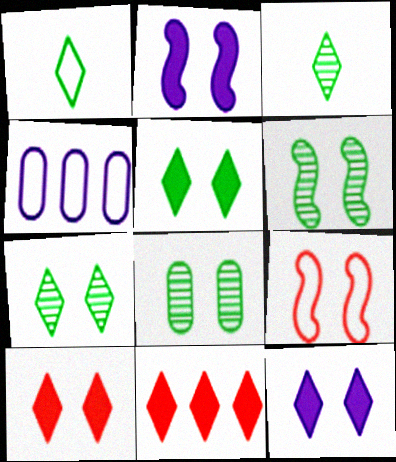[[1, 4, 9], 
[2, 6, 9], 
[5, 10, 12], 
[6, 7, 8], 
[8, 9, 12]]